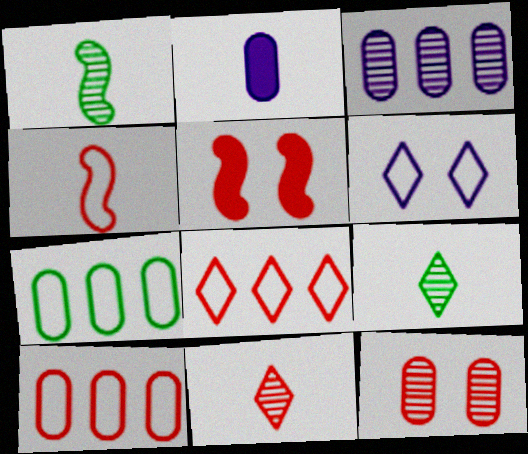[[2, 4, 9], 
[2, 7, 12], 
[4, 6, 7], 
[5, 10, 11]]